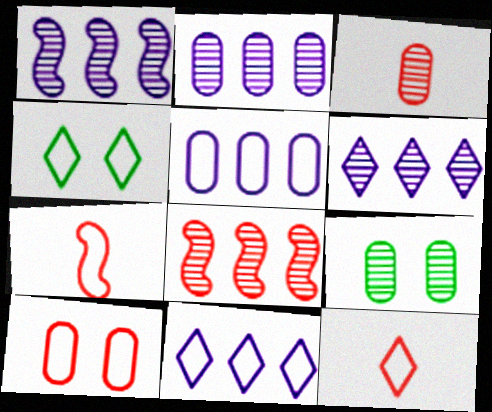[[1, 2, 6], 
[2, 3, 9], 
[4, 5, 7], 
[4, 11, 12]]